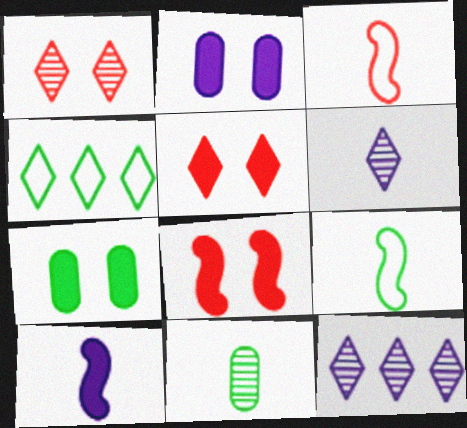[[3, 7, 12], 
[4, 5, 6]]